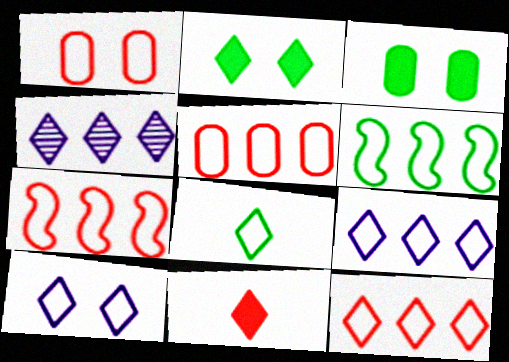[[5, 6, 9], 
[5, 7, 12], 
[8, 10, 12]]